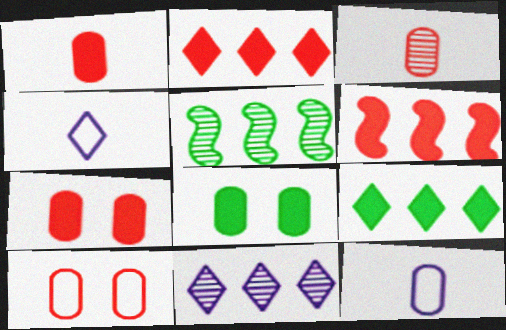[[4, 5, 7]]